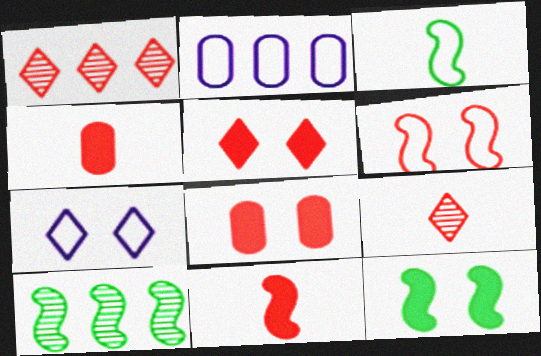[[1, 4, 6], 
[2, 9, 12], 
[3, 10, 12], 
[4, 7, 10]]